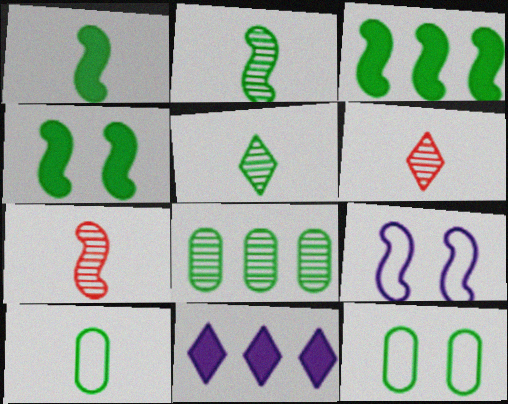[[1, 3, 4], 
[1, 5, 10], 
[3, 5, 12], 
[3, 7, 9], 
[7, 11, 12]]